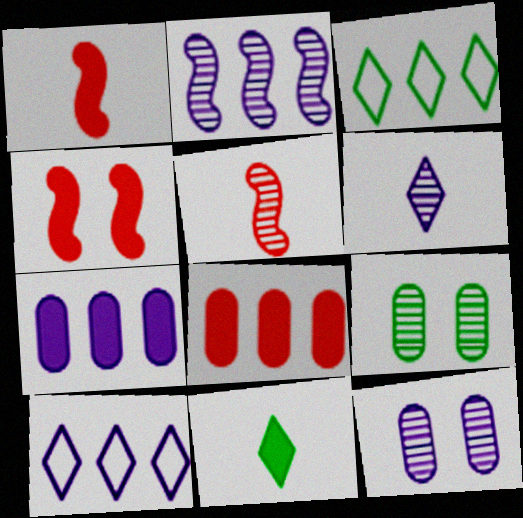[[1, 3, 12], 
[1, 9, 10], 
[2, 3, 8], 
[2, 6, 12], 
[2, 7, 10], 
[4, 7, 11]]